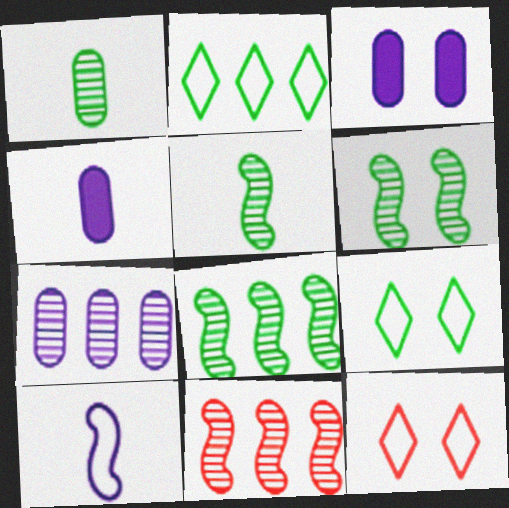[[3, 6, 12], 
[4, 8, 12], 
[4, 9, 11], 
[5, 6, 8]]